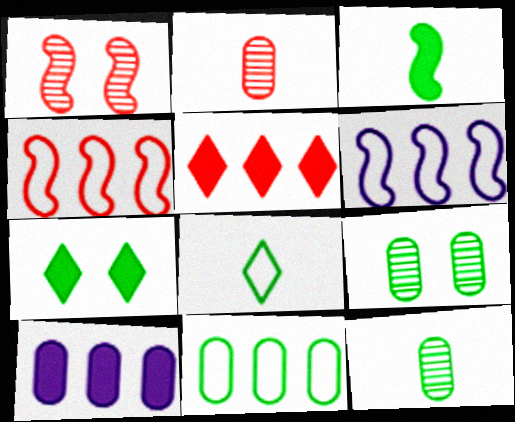[[1, 3, 6], 
[1, 8, 10], 
[2, 6, 7], 
[3, 8, 12]]